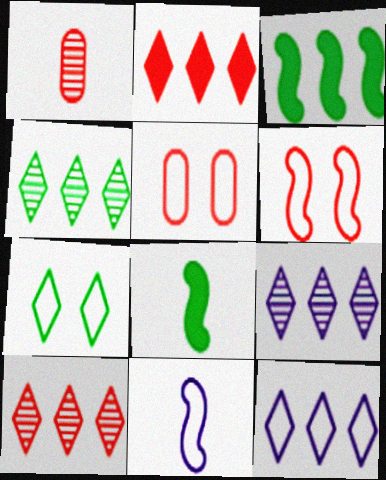[[1, 2, 6], 
[2, 4, 12], 
[4, 9, 10], 
[5, 8, 9]]